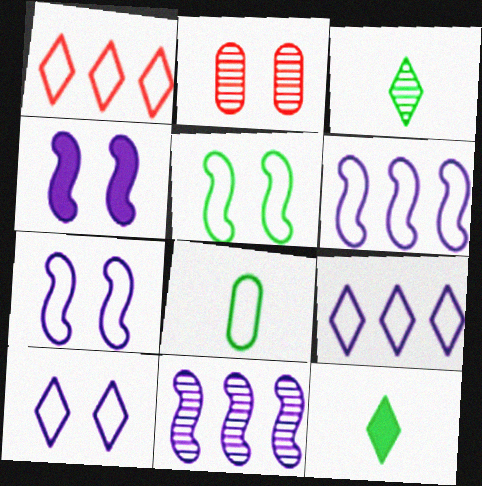[[1, 7, 8], 
[2, 3, 11], 
[2, 6, 12]]